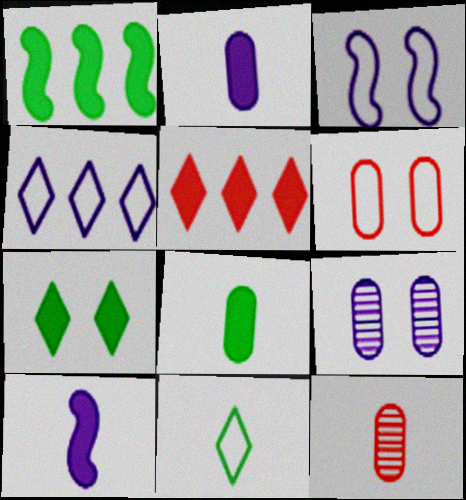[[1, 7, 8], 
[4, 9, 10], 
[10, 11, 12]]